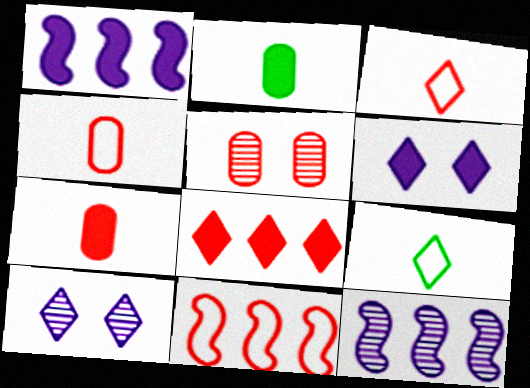[[1, 5, 9], 
[2, 10, 11], 
[8, 9, 10]]